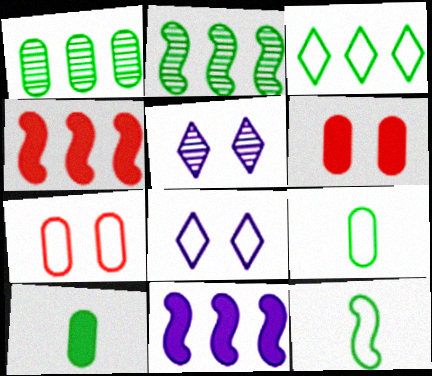[[4, 5, 9]]